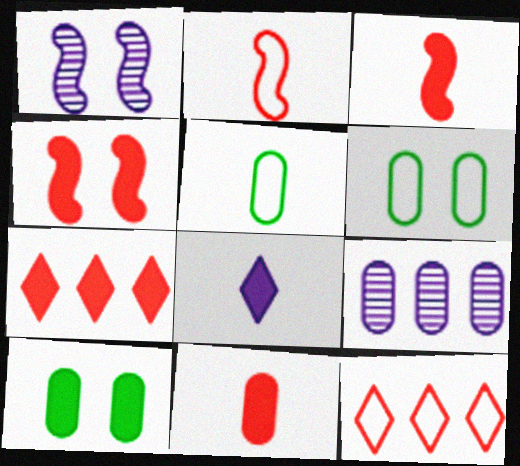[[1, 5, 7], 
[4, 7, 11], 
[6, 9, 11]]